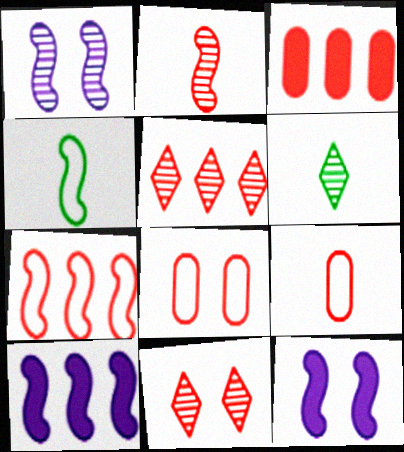[[3, 5, 7], 
[6, 8, 10]]